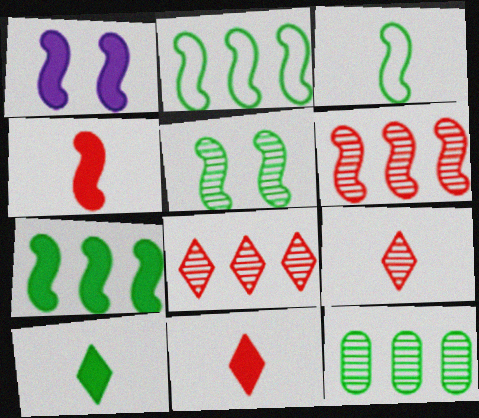[[1, 3, 6], 
[1, 4, 7], 
[3, 5, 7]]